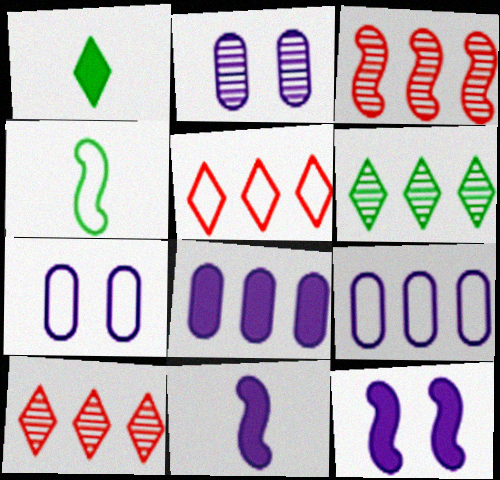[[1, 3, 7], 
[3, 4, 12], 
[4, 5, 7]]